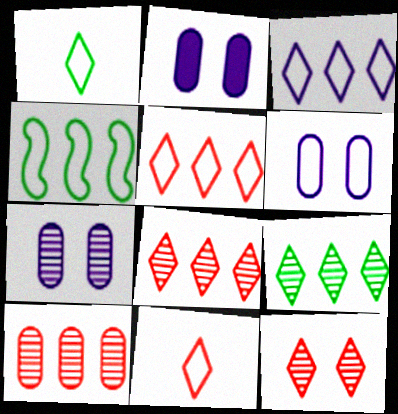[[2, 6, 7], 
[4, 6, 11]]